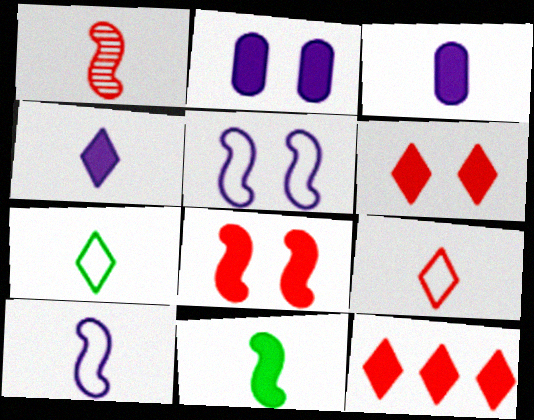[[1, 3, 7], 
[1, 10, 11], 
[2, 11, 12]]